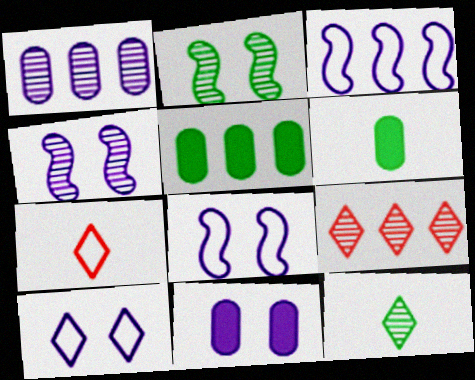[[3, 5, 9], 
[4, 5, 7], 
[4, 10, 11], 
[6, 8, 9]]